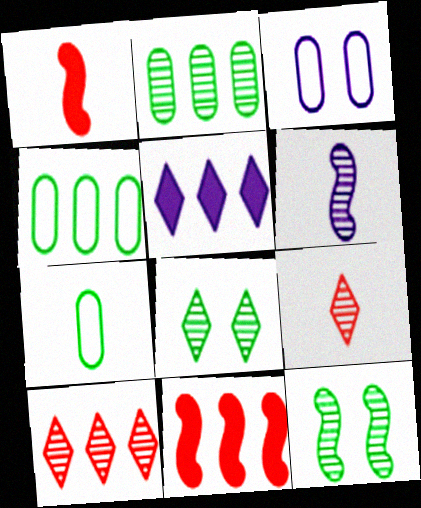[[3, 5, 6]]